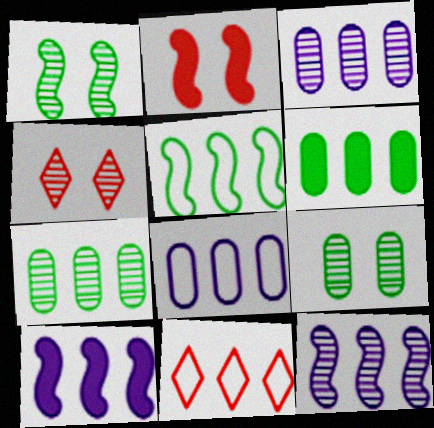[[5, 8, 11], 
[6, 11, 12], 
[7, 10, 11]]